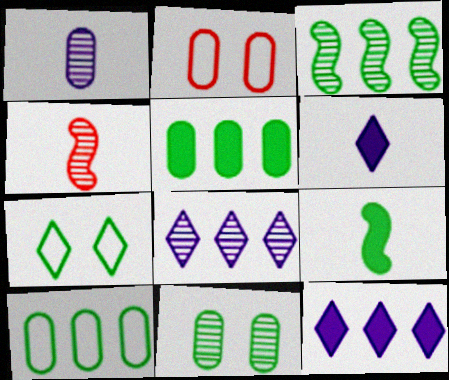[[1, 2, 5], 
[2, 3, 6], 
[2, 8, 9], 
[4, 8, 11]]